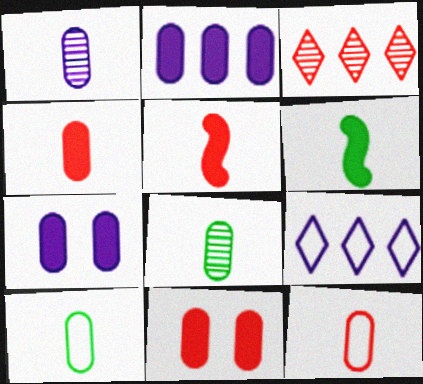[[1, 4, 10]]